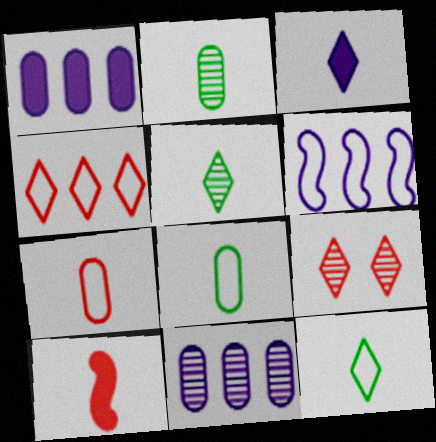[]